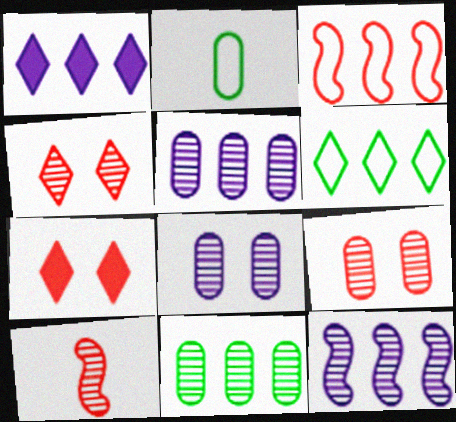[[1, 3, 11], 
[2, 7, 12]]